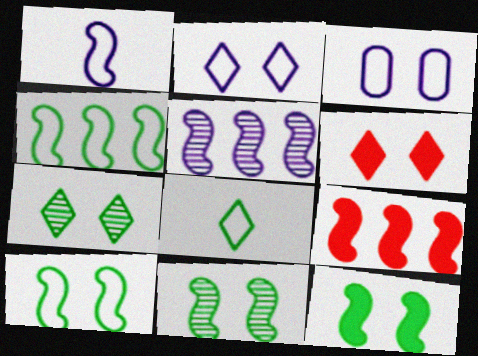[[1, 9, 11], 
[2, 6, 7], 
[3, 6, 11], 
[4, 5, 9], 
[10, 11, 12]]